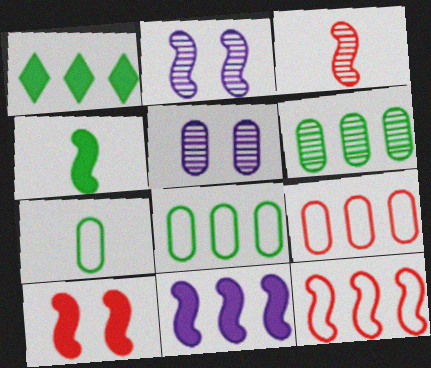[[2, 4, 12], 
[3, 10, 12], 
[4, 10, 11]]